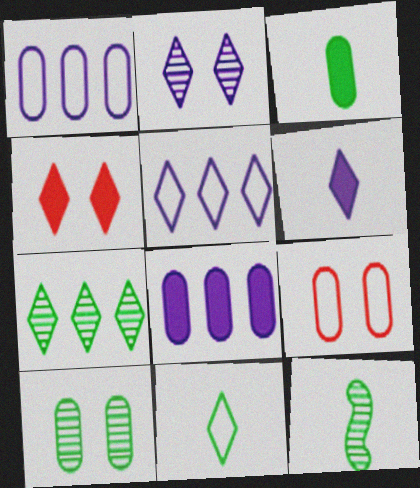[[1, 4, 12], 
[2, 5, 6], 
[3, 11, 12], 
[7, 10, 12]]